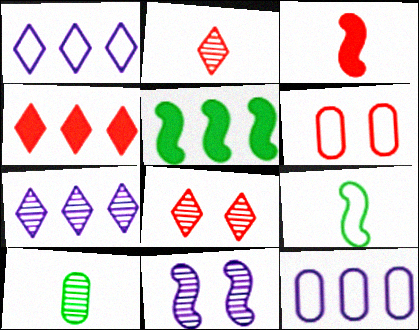[[1, 6, 9]]